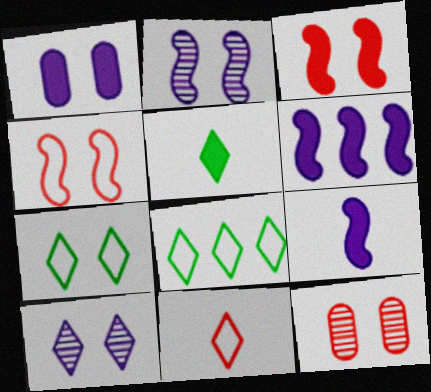[[8, 9, 12]]